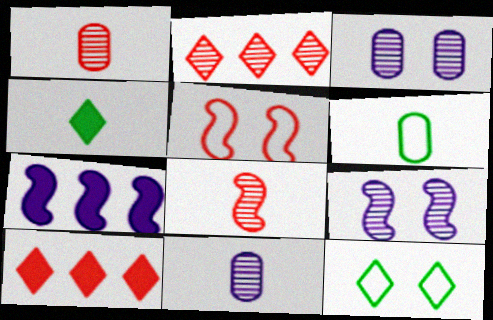[[1, 5, 10], 
[1, 7, 12], 
[6, 9, 10]]